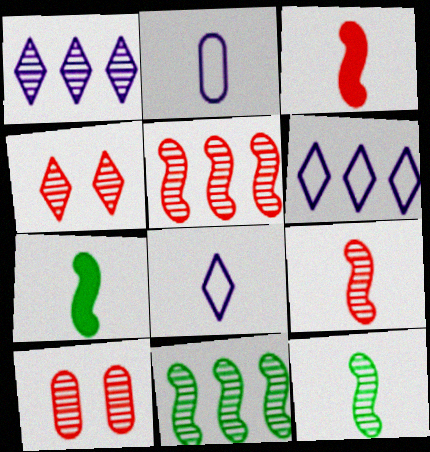[[1, 10, 12], 
[6, 7, 10]]